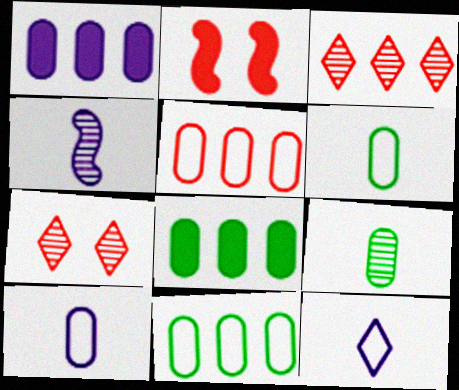[]